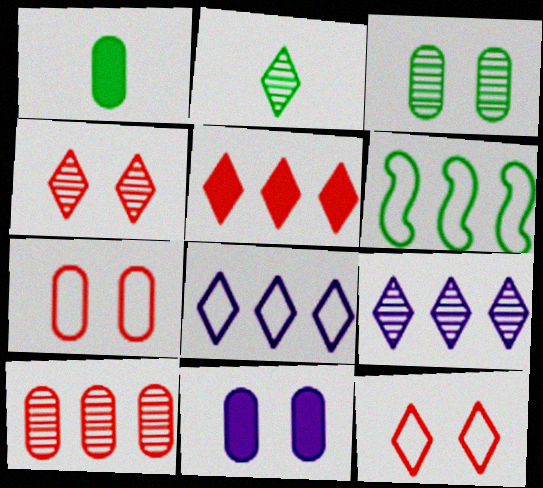[[2, 4, 9], 
[3, 7, 11]]